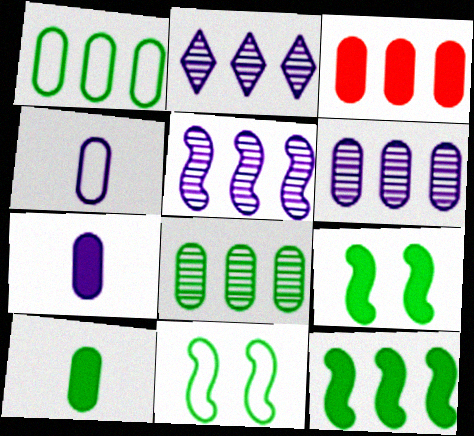[[1, 3, 6], 
[2, 5, 6]]